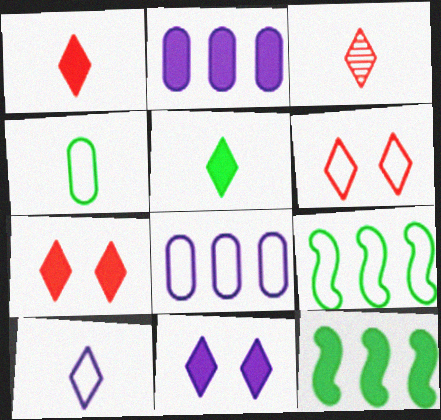[[3, 5, 10]]